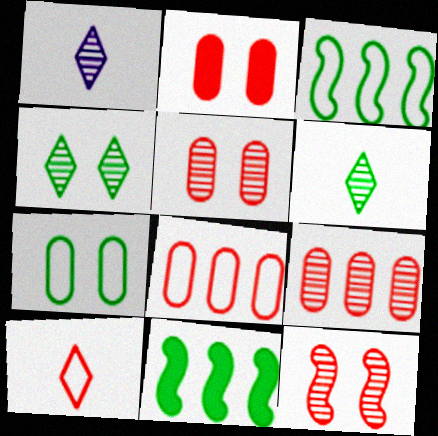[[1, 2, 3], 
[6, 7, 11]]